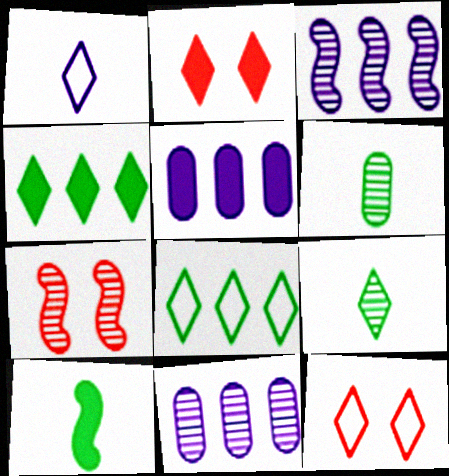[[1, 8, 12], 
[2, 5, 10], 
[7, 9, 11], 
[10, 11, 12]]